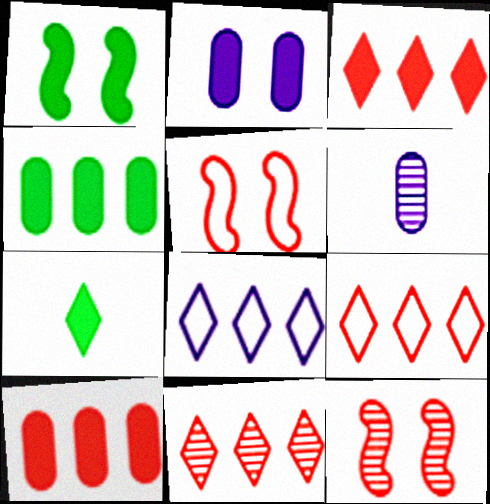[[1, 4, 7], 
[1, 6, 9], 
[3, 9, 11]]